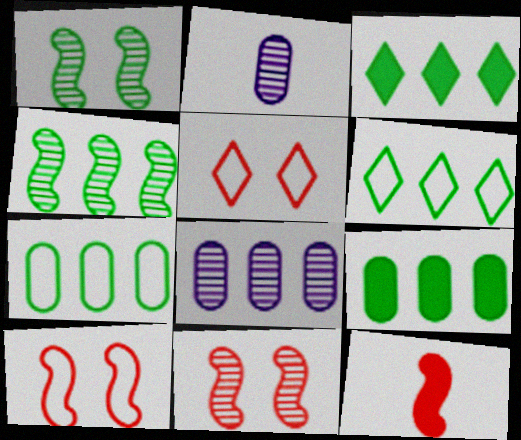[[2, 3, 10], 
[3, 4, 7], 
[4, 6, 9]]